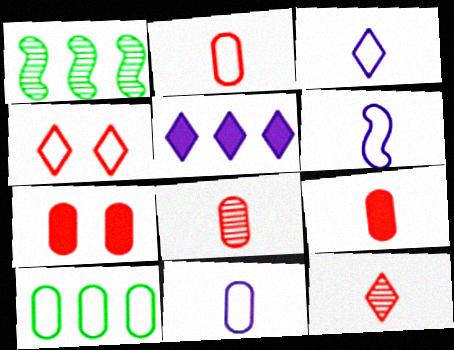[[1, 3, 7], 
[2, 8, 9], 
[3, 6, 11], 
[4, 6, 10]]